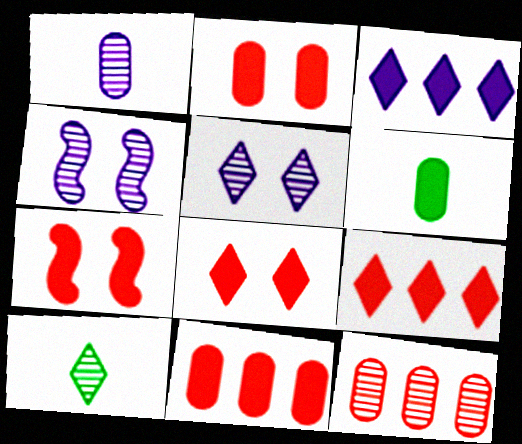[[2, 7, 8], 
[3, 6, 7], 
[4, 10, 12]]